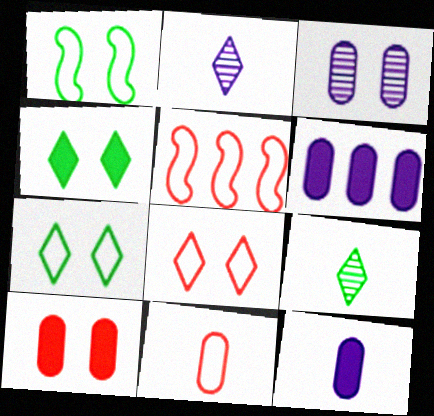[[5, 8, 11]]